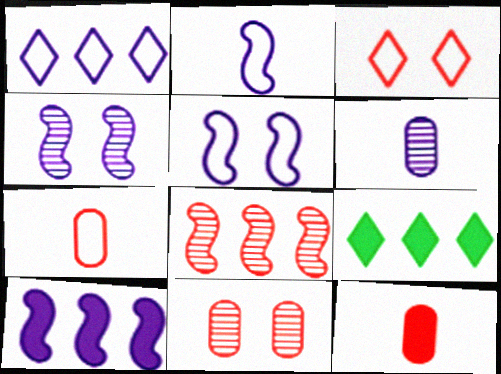[[2, 4, 10], 
[2, 9, 11], 
[3, 8, 12], 
[4, 7, 9]]